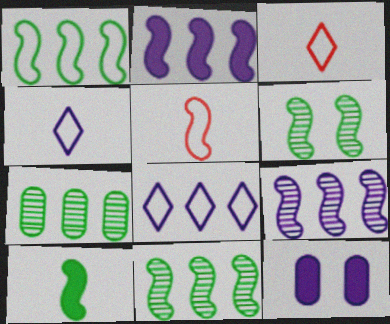[[1, 6, 10], 
[2, 5, 6], 
[3, 11, 12], 
[4, 9, 12]]